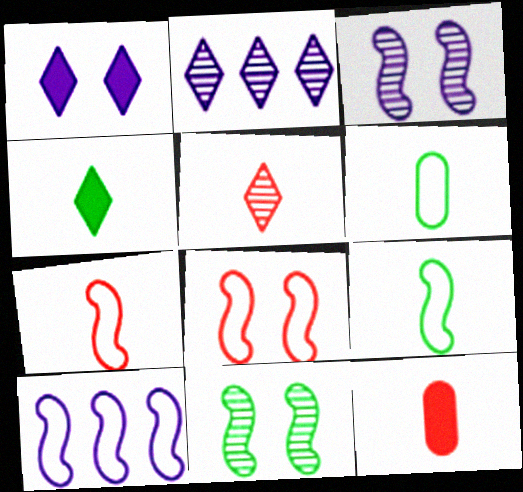[[5, 7, 12], 
[8, 9, 10]]